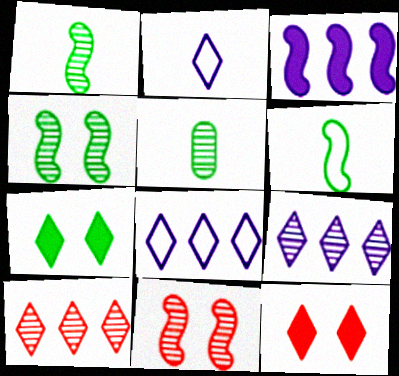[[2, 7, 10], 
[3, 6, 11], 
[5, 9, 11]]